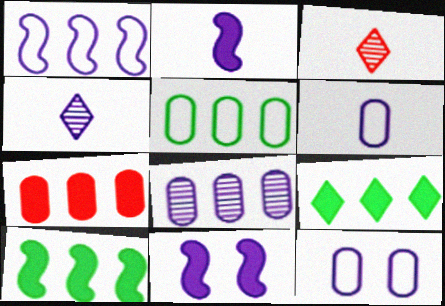[[2, 4, 6], 
[3, 5, 11], 
[3, 10, 12], 
[5, 7, 8]]